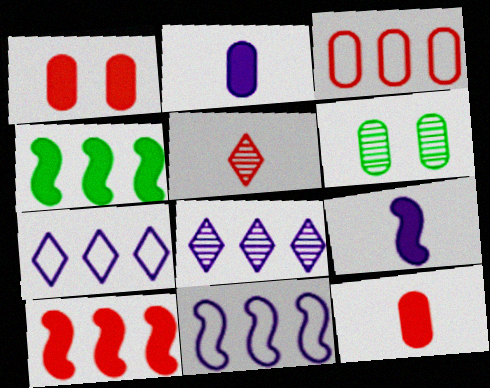[[2, 3, 6], 
[3, 4, 8]]